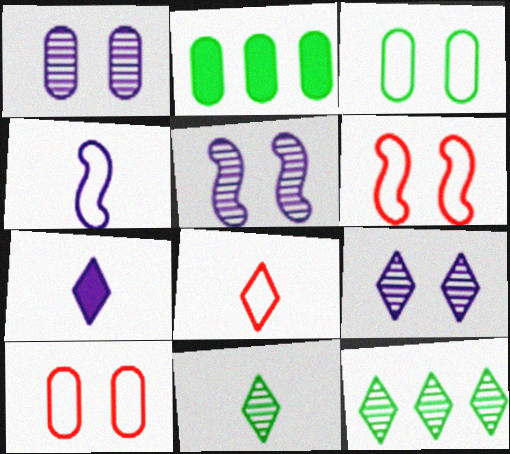[[1, 5, 9], 
[2, 5, 8], 
[7, 8, 11]]